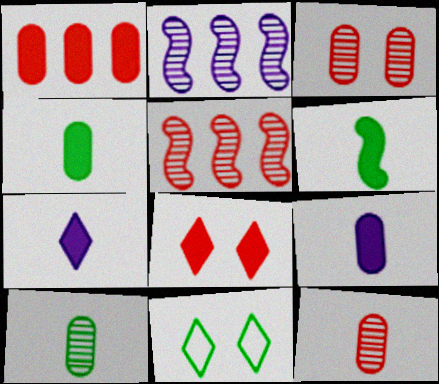[[5, 9, 11]]